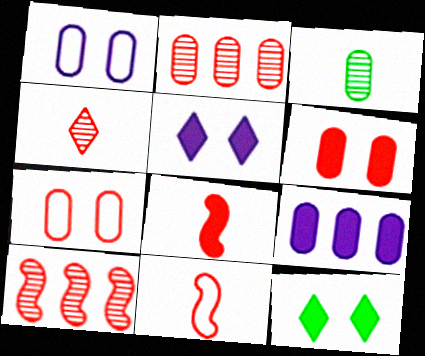[[3, 7, 9], 
[8, 9, 12]]